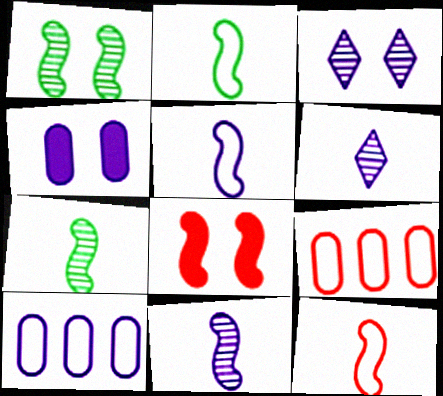[[2, 5, 12]]